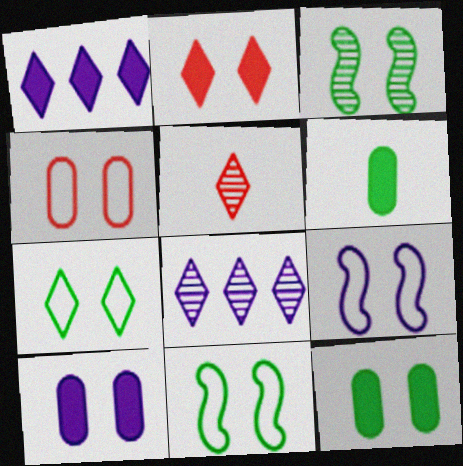[[1, 5, 7], 
[3, 7, 12], 
[4, 7, 9]]